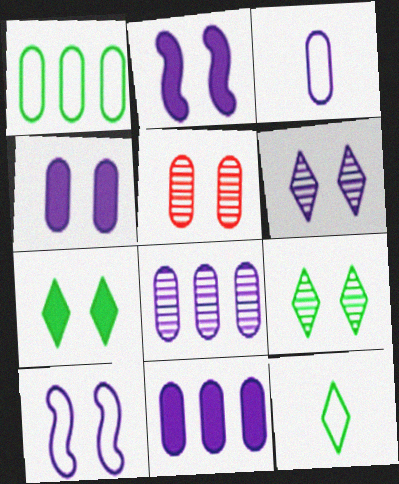[[3, 4, 8], 
[4, 6, 10], 
[5, 7, 10]]